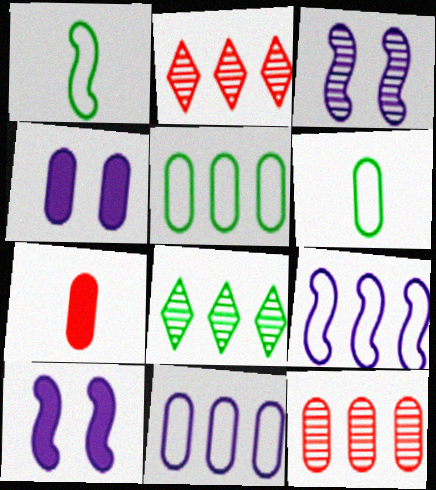[[1, 2, 4], 
[2, 6, 10], 
[4, 6, 12]]